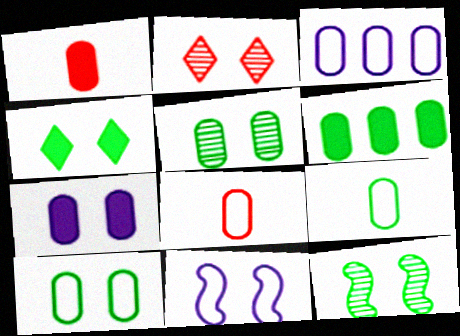[[1, 3, 5], 
[1, 6, 7], 
[3, 8, 10], 
[4, 10, 12], 
[5, 6, 9]]